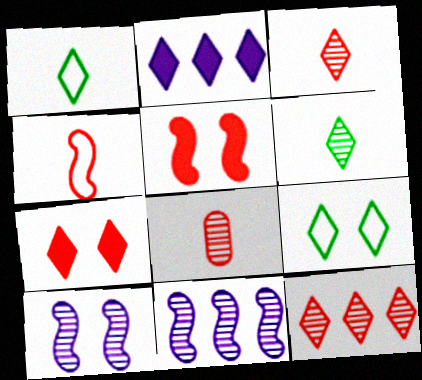[[2, 3, 9]]